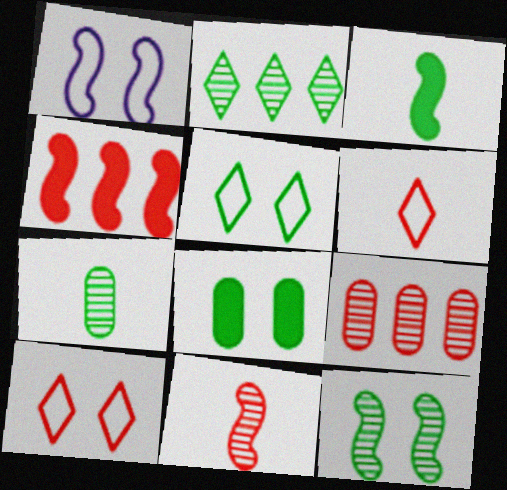[[2, 7, 12], 
[5, 8, 12]]